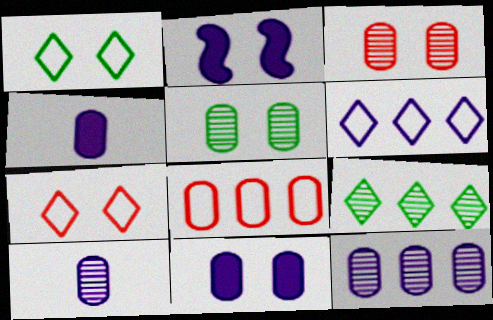[[1, 2, 3], 
[2, 5, 7], 
[2, 6, 10], 
[4, 5, 8]]